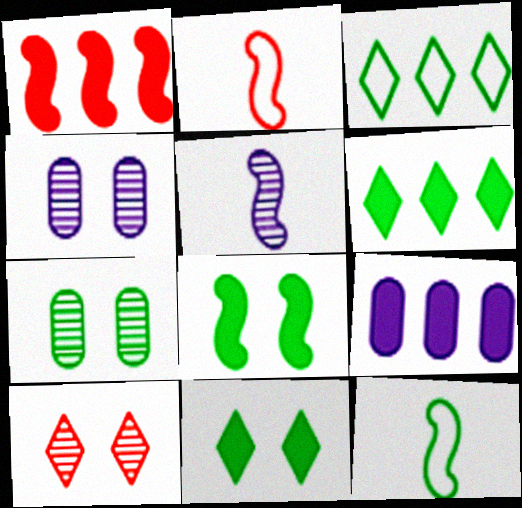[[1, 6, 9], 
[2, 4, 6], 
[6, 7, 12], 
[9, 10, 12]]